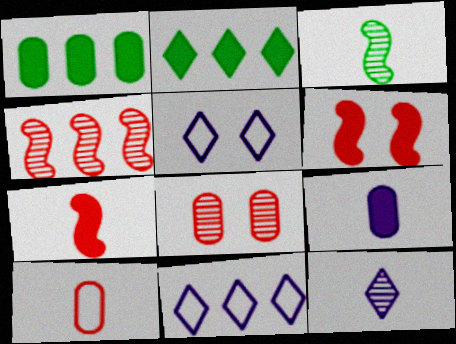[[1, 4, 11], 
[2, 6, 9]]